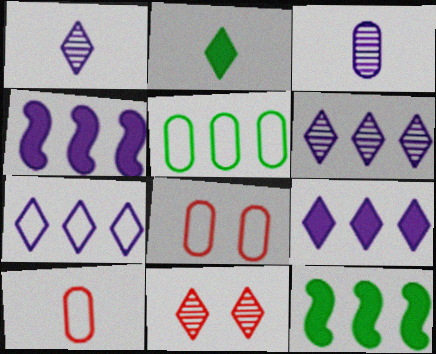[[1, 8, 12], 
[2, 7, 11], 
[6, 7, 9]]